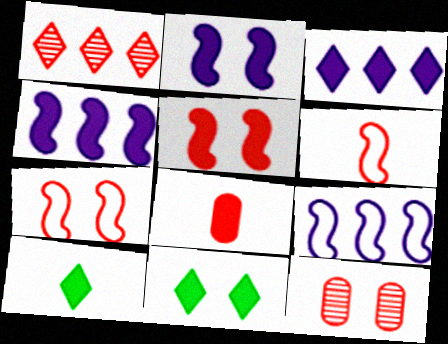[[1, 7, 8], 
[4, 8, 11], 
[9, 10, 12]]